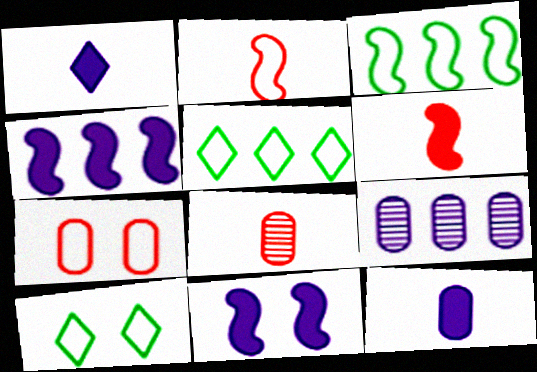[[4, 8, 10], 
[5, 8, 11], 
[6, 9, 10]]